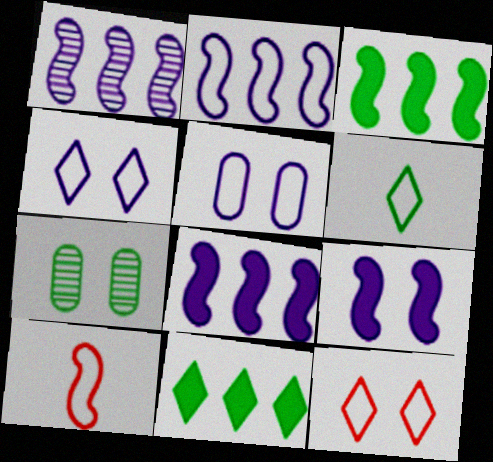[[1, 2, 8], 
[3, 6, 7], 
[7, 9, 12]]